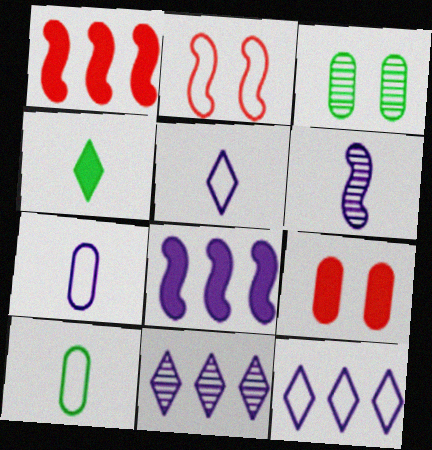[[1, 3, 5], 
[2, 10, 12], 
[4, 8, 9]]